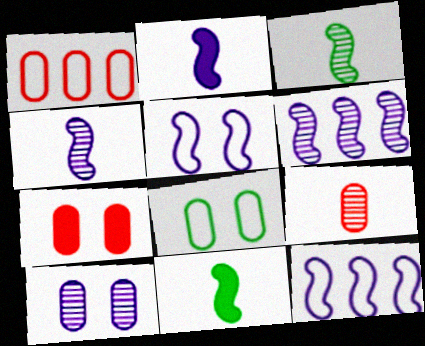[[1, 7, 9], 
[2, 5, 6], 
[7, 8, 10]]